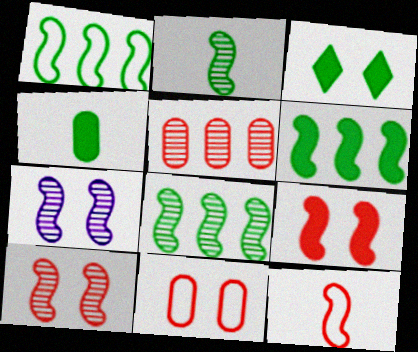[[1, 6, 8], 
[3, 4, 6], 
[3, 7, 11], 
[6, 7, 12]]